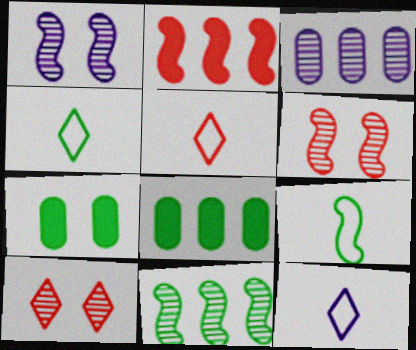[[1, 2, 9], 
[1, 5, 8], 
[4, 5, 12], 
[4, 7, 11], 
[6, 8, 12]]